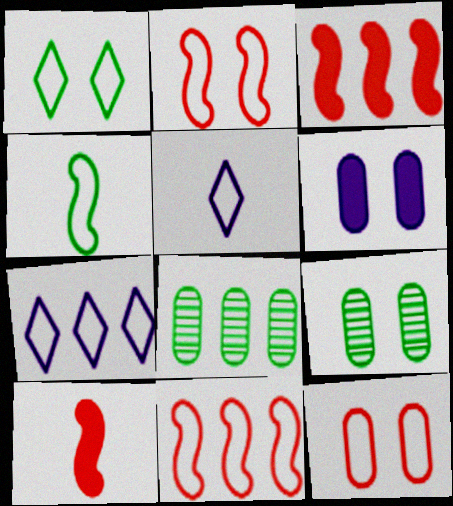[[3, 5, 9], 
[3, 7, 8], 
[4, 7, 12], 
[6, 9, 12], 
[7, 9, 10]]